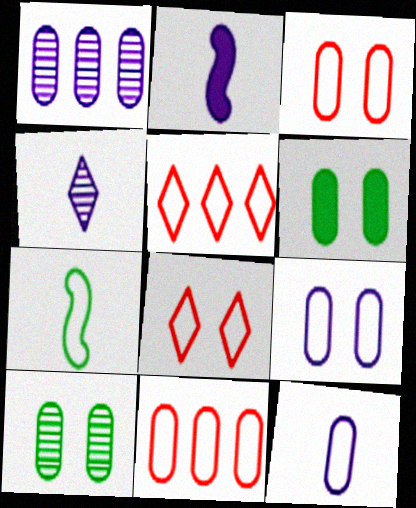[[2, 4, 12], 
[2, 5, 10], 
[5, 7, 9]]